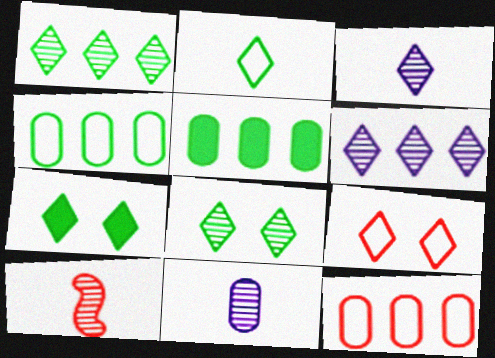[[1, 2, 7]]